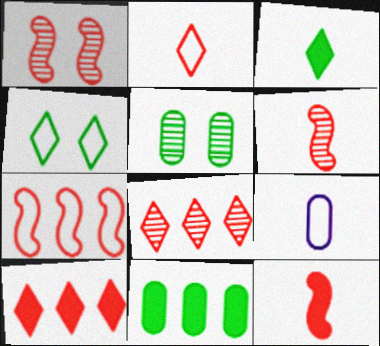[[1, 7, 12], 
[3, 6, 9], 
[4, 7, 9]]